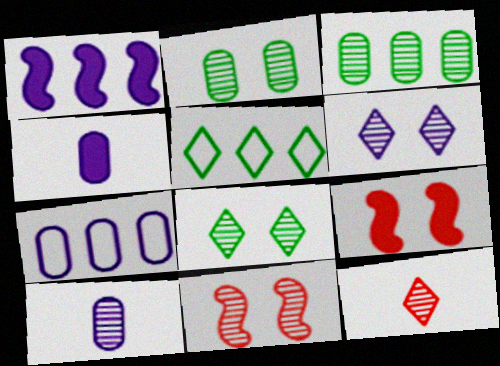[[2, 6, 11], 
[4, 5, 11], 
[5, 9, 10]]